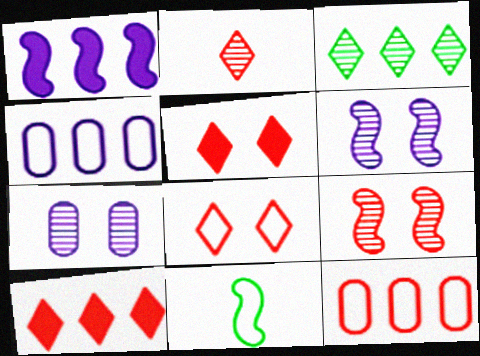[[1, 3, 12], 
[1, 9, 11], 
[2, 8, 10], 
[4, 8, 11], 
[7, 10, 11]]